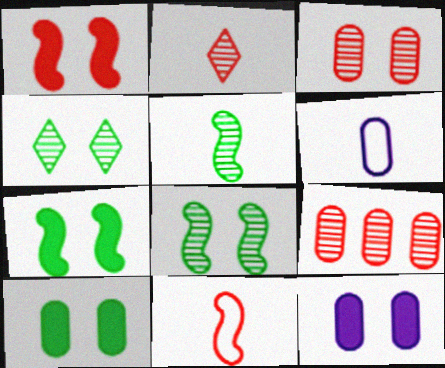[[6, 9, 10]]